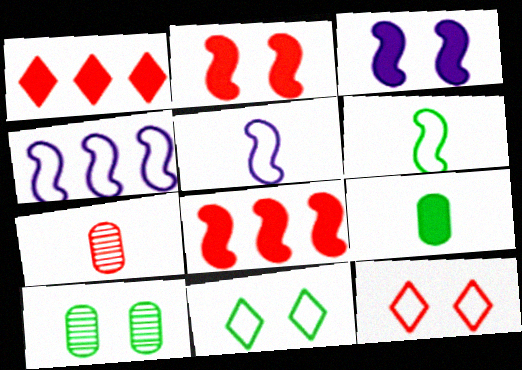[[1, 3, 9], 
[1, 5, 10], 
[3, 10, 12], 
[7, 8, 12]]